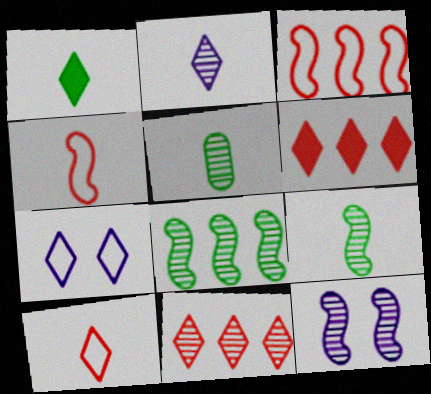[[1, 2, 10], 
[1, 7, 11], 
[5, 11, 12]]